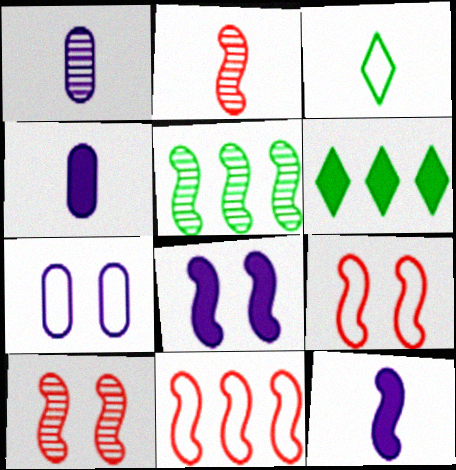[[1, 6, 9], 
[2, 3, 4], 
[2, 6, 7], 
[3, 7, 11], 
[5, 9, 12]]